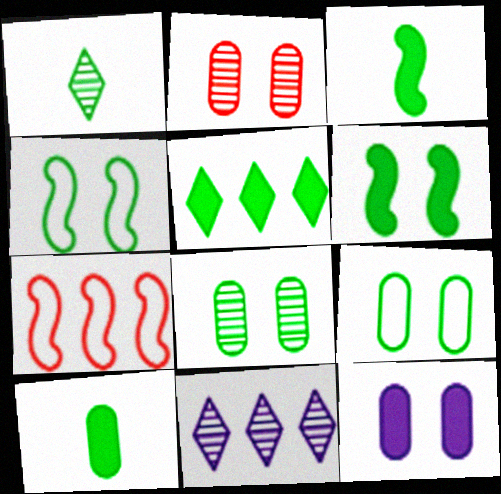[[1, 7, 12], 
[2, 9, 12], 
[5, 6, 10]]